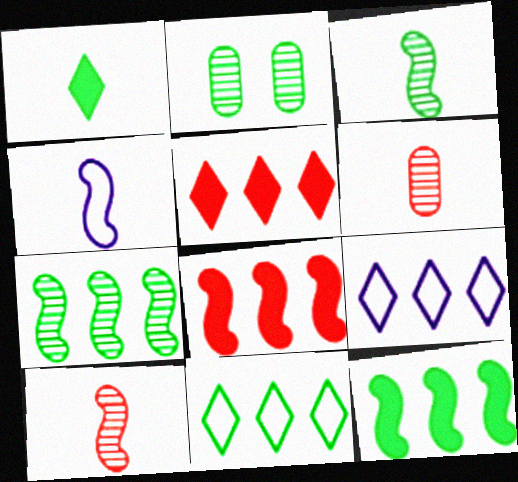[[1, 4, 6], 
[2, 4, 5]]